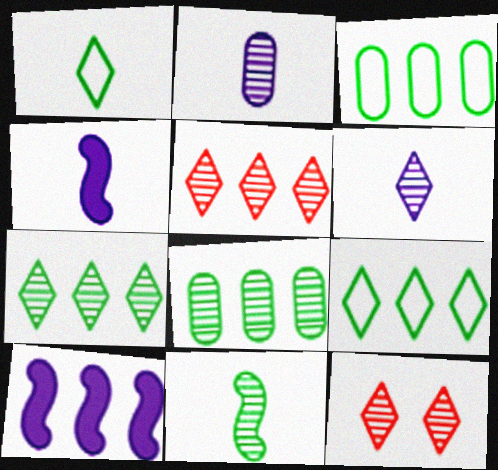[[3, 4, 12], 
[3, 5, 10], 
[6, 7, 12]]